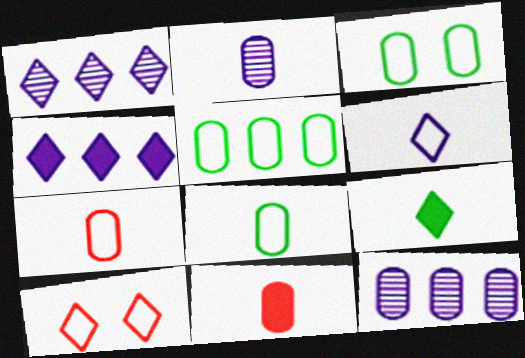[[1, 9, 10], 
[2, 8, 11], 
[3, 5, 8], 
[3, 11, 12]]